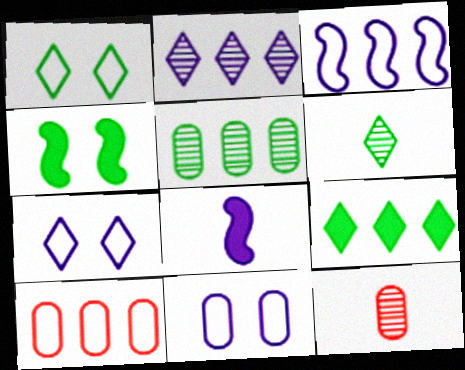[[1, 6, 9], 
[2, 8, 11]]